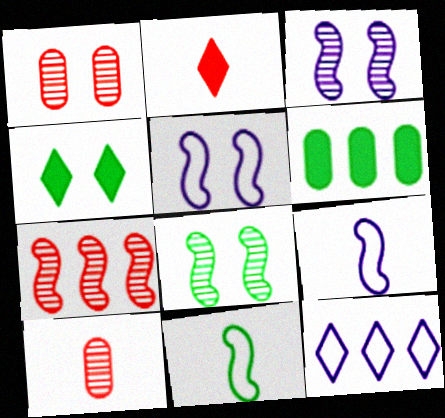[[1, 4, 5], 
[6, 7, 12]]